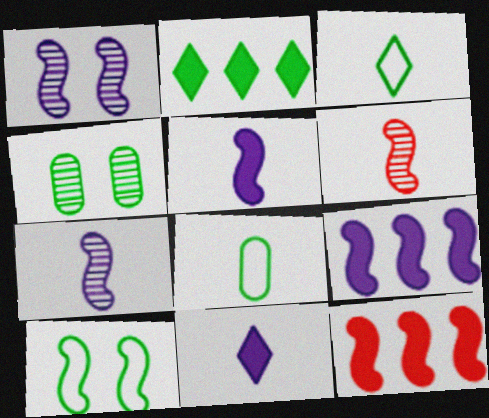[[6, 8, 11], 
[6, 9, 10], 
[7, 10, 12]]